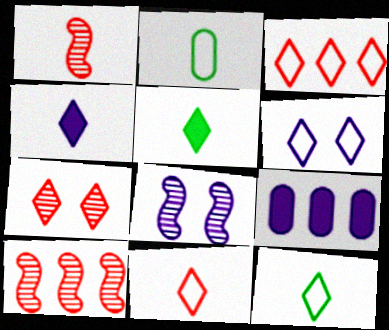[[1, 2, 4], 
[3, 6, 12]]